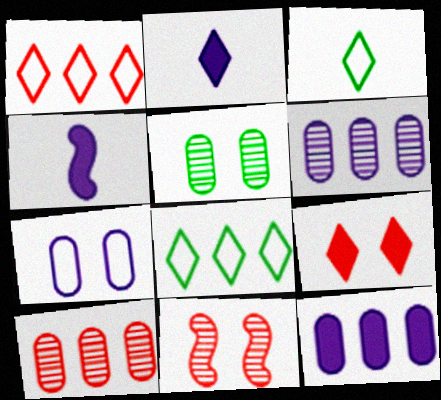[[1, 4, 5], 
[3, 11, 12]]